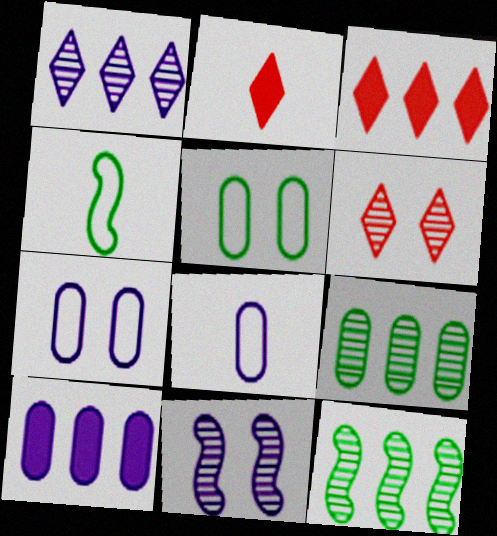[[2, 7, 12], 
[4, 6, 10]]